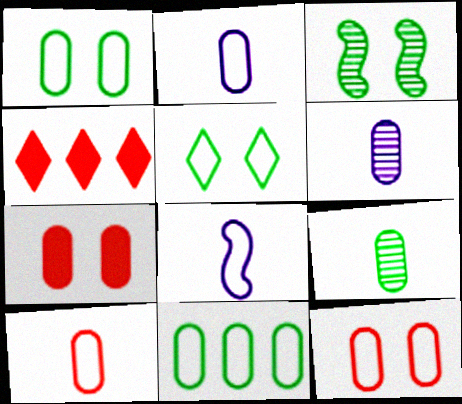[[2, 3, 4], 
[2, 11, 12], 
[6, 7, 11]]